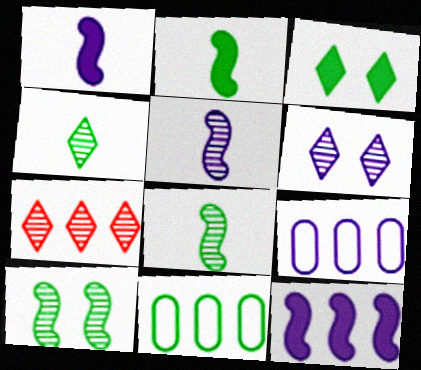[[1, 6, 9], 
[3, 8, 11], 
[4, 6, 7], 
[7, 11, 12]]